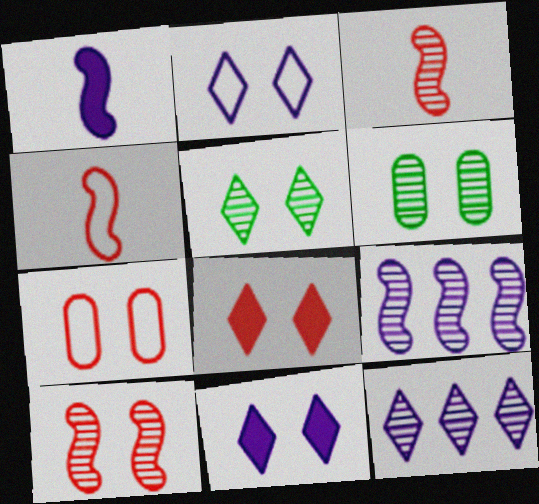[[2, 5, 8], 
[3, 6, 12], 
[7, 8, 10]]